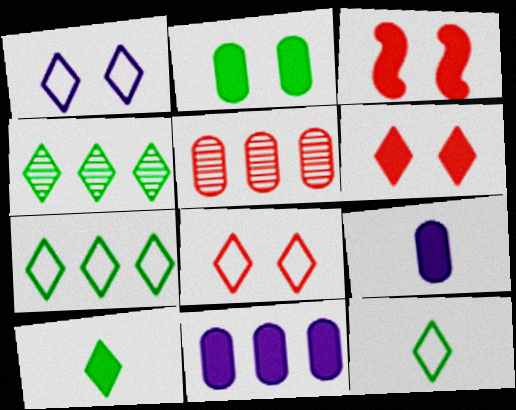[[3, 10, 11]]